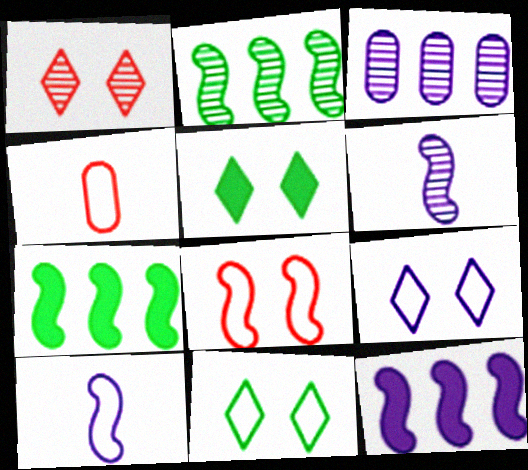[[1, 5, 9], 
[6, 7, 8]]